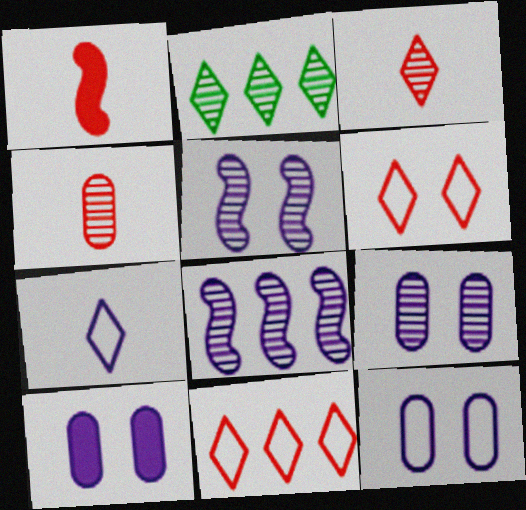[[1, 2, 12], 
[2, 4, 5], 
[7, 8, 10], 
[9, 10, 12]]